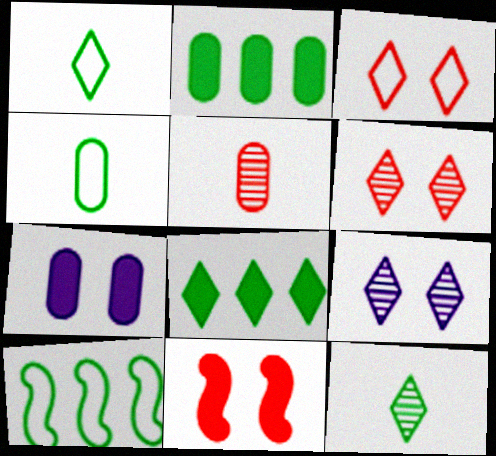[]